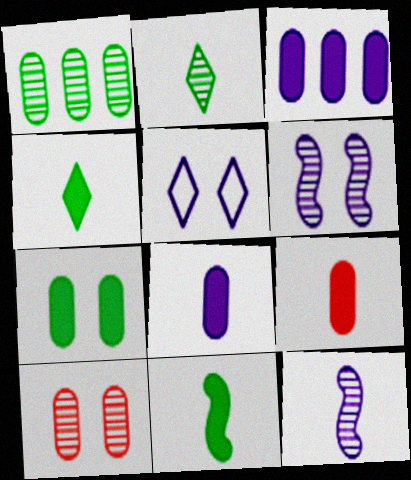[[3, 5, 12], 
[3, 7, 9]]